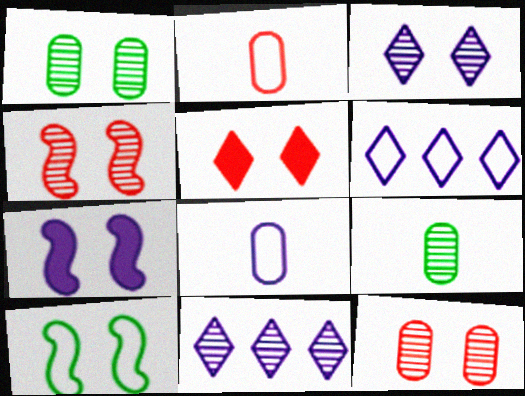[[1, 3, 4], 
[2, 6, 10], 
[4, 7, 10], 
[4, 9, 11], 
[7, 8, 11]]